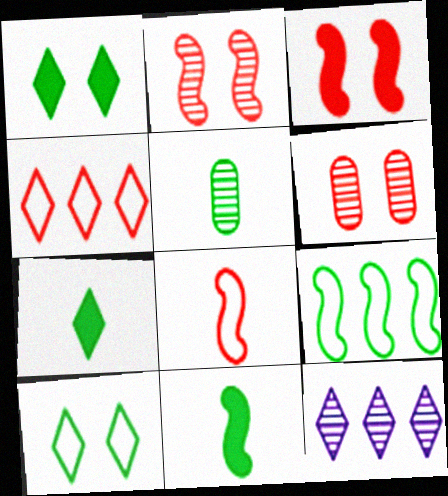[[1, 5, 9], 
[2, 5, 12]]